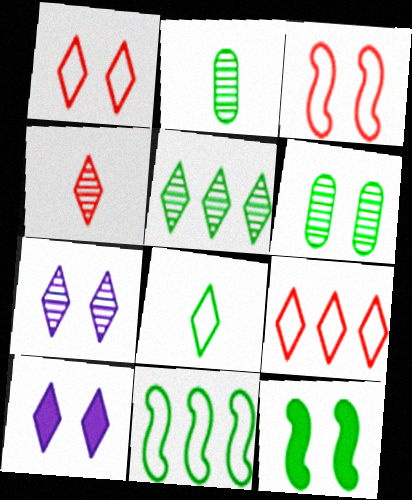[[3, 6, 10], 
[4, 5, 7]]